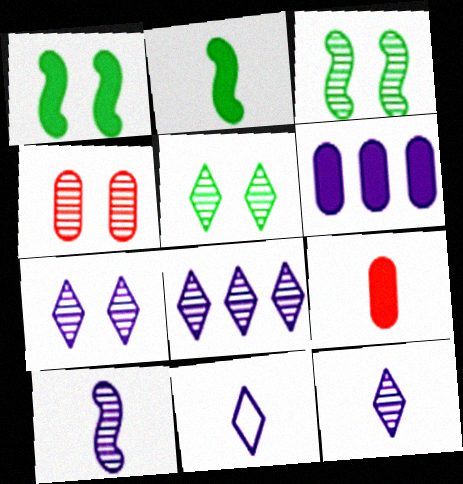[[3, 4, 7], 
[7, 8, 12]]